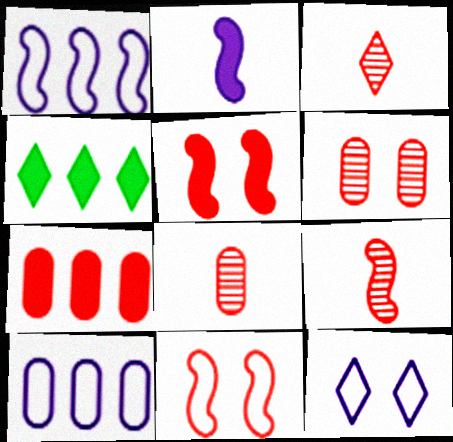[[3, 4, 12], 
[3, 7, 11], 
[3, 8, 9]]